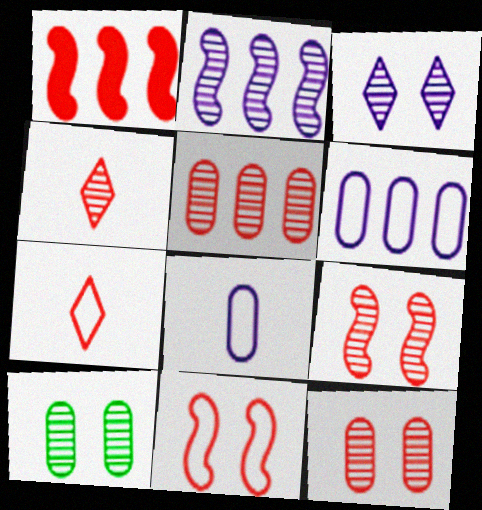[[1, 7, 12], 
[2, 4, 10], 
[3, 9, 10], 
[4, 5, 9]]